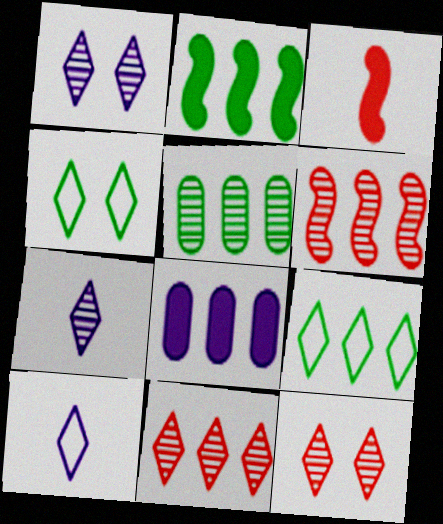[[2, 5, 9], 
[6, 8, 9]]